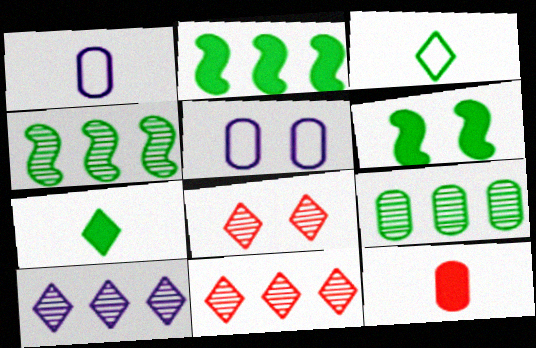[[1, 2, 8], 
[1, 6, 11], 
[3, 6, 9], 
[5, 6, 8], 
[5, 9, 12]]